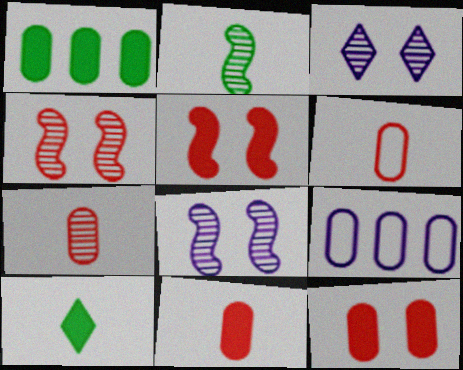[[4, 9, 10], 
[6, 7, 11]]